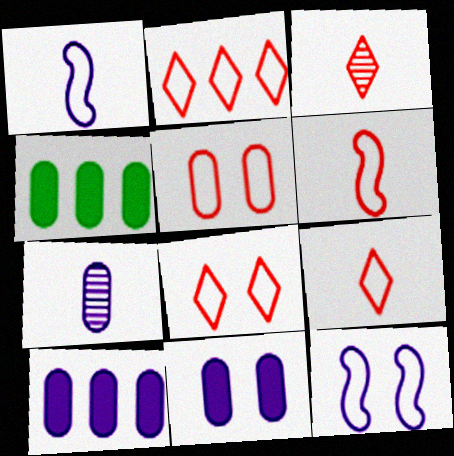[[2, 5, 6], 
[2, 8, 9], 
[3, 4, 12], 
[4, 5, 7]]